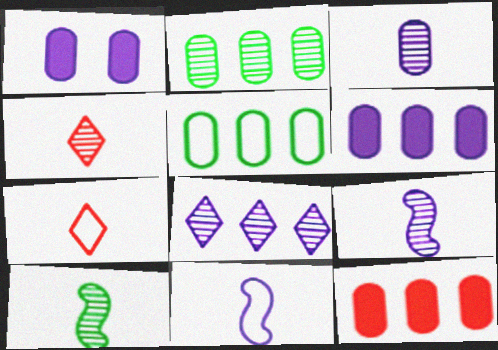[[1, 8, 11], 
[3, 4, 10]]